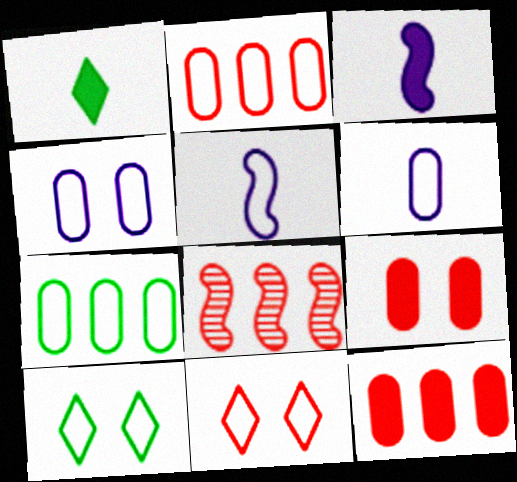[[1, 4, 8], 
[2, 5, 10], 
[5, 7, 11]]